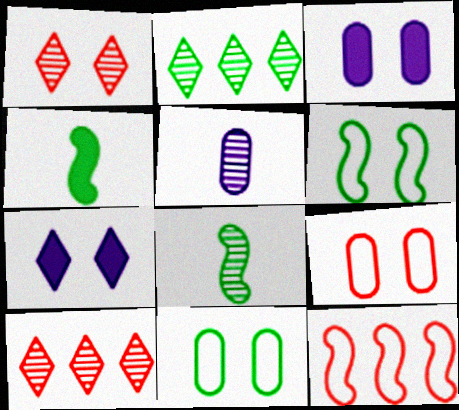[[1, 3, 6], 
[2, 4, 11]]